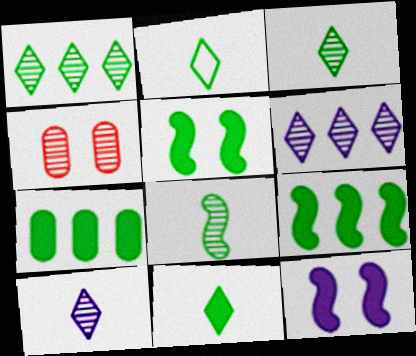[[2, 3, 11], 
[4, 6, 8], 
[5, 7, 11]]